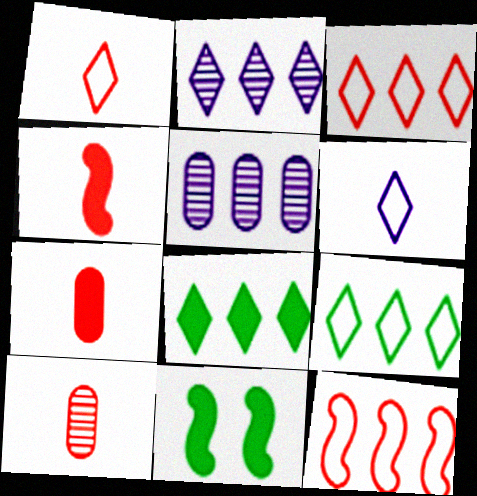[[1, 4, 10], 
[1, 5, 11], 
[2, 3, 8], 
[5, 8, 12]]